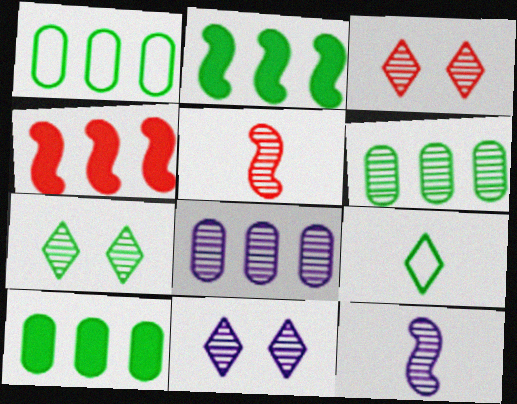[[1, 6, 10], 
[3, 6, 12], 
[3, 7, 11], 
[5, 6, 11], 
[5, 7, 8], 
[8, 11, 12]]